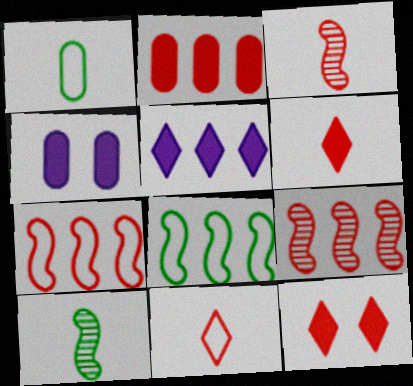[]